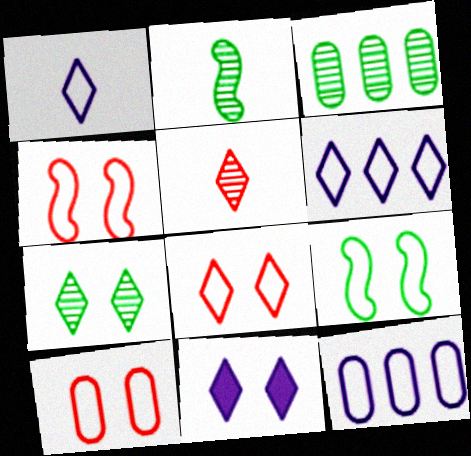[[2, 3, 7], 
[4, 8, 10], 
[7, 8, 11]]